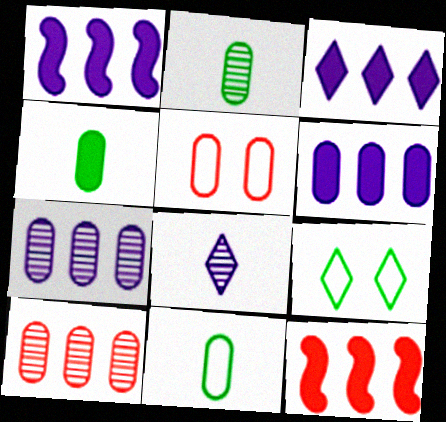[[1, 3, 6], 
[2, 4, 11], 
[2, 5, 6], 
[4, 5, 7]]